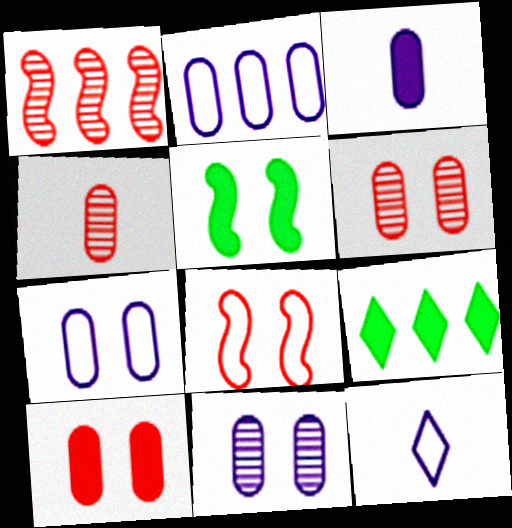[[1, 2, 9], 
[2, 3, 11]]